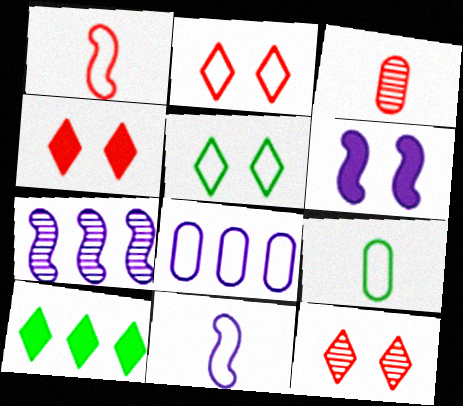[[1, 5, 8], 
[2, 4, 12], 
[4, 7, 9], 
[6, 7, 11]]